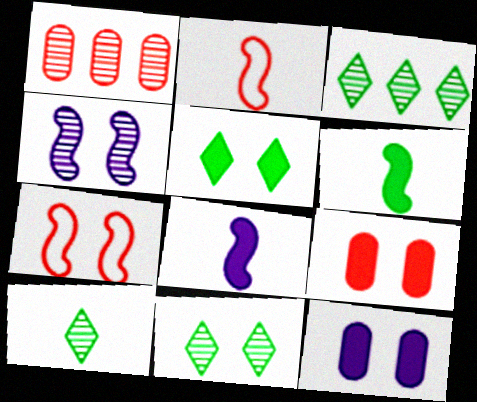[[1, 4, 10], 
[2, 3, 12], 
[3, 10, 11], 
[7, 11, 12]]